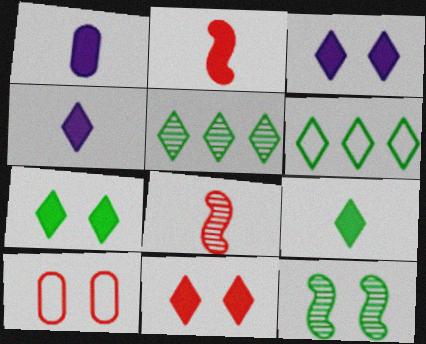[[1, 2, 9], 
[3, 7, 11], 
[3, 10, 12]]